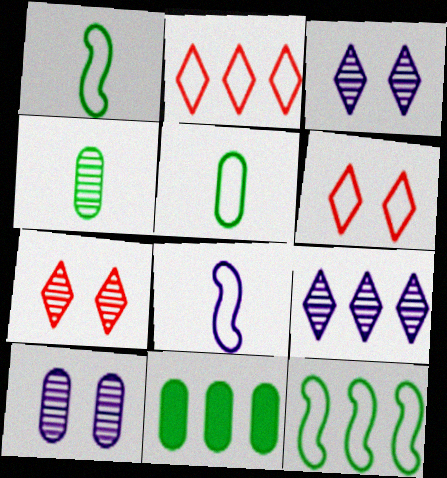[[7, 8, 11]]